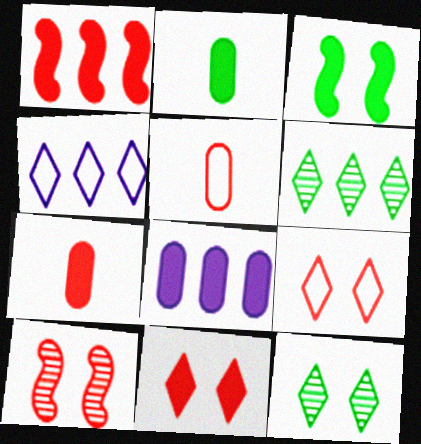[[1, 7, 11], 
[2, 4, 10]]